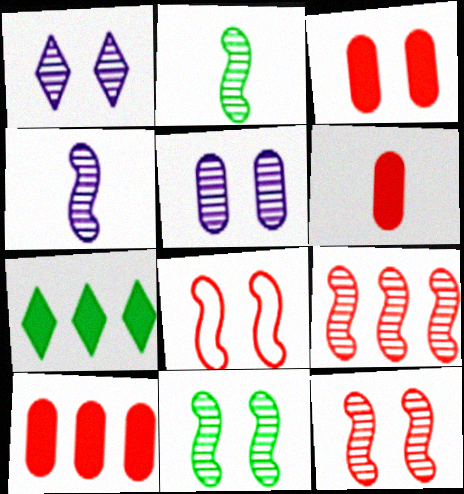[[3, 6, 10], 
[4, 9, 11]]